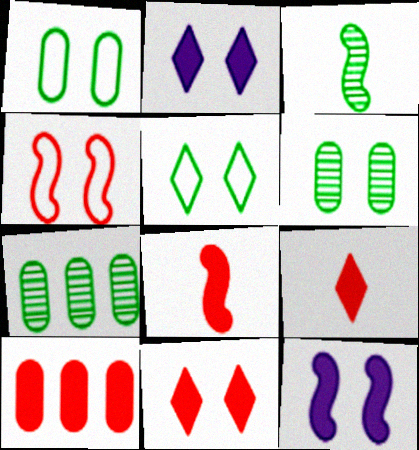[[2, 4, 6], 
[8, 10, 11]]